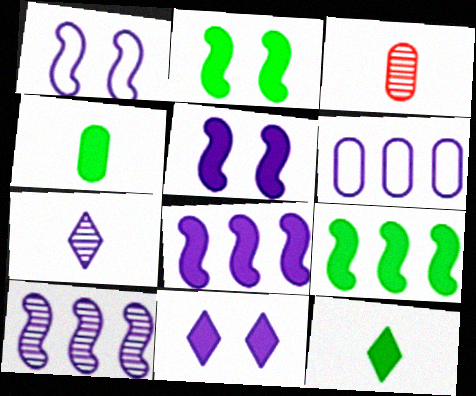[[5, 6, 7]]